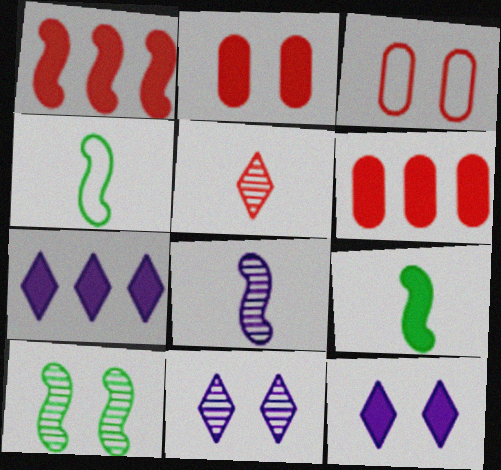[[1, 3, 5], 
[2, 7, 9], 
[3, 10, 12], 
[4, 6, 11], 
[6, 9, 12]]